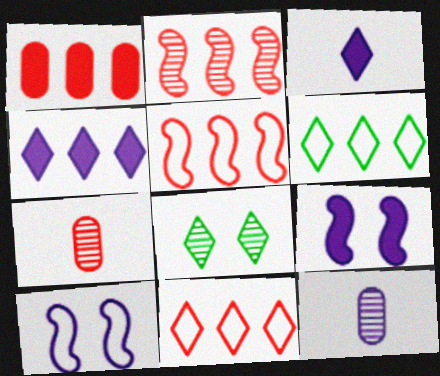[[1, 2, 11], 
[2, 8, 12], 
[3, 8, 11], 
[4, 10, 12], 
[6, 7, 9]]